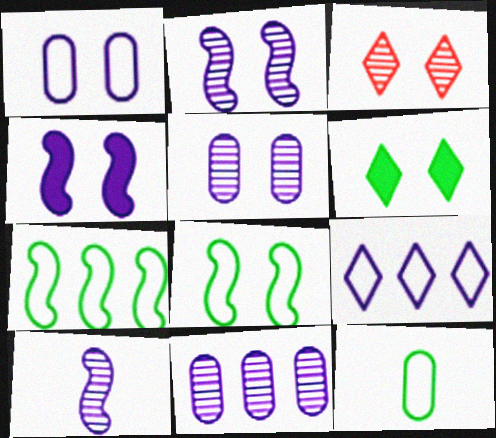[]